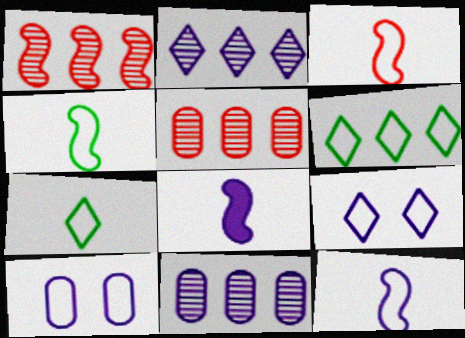[[2, 8, 10], 
[3, 4, 12], 
[3, 6, 10], 
[8, 9, 11]]